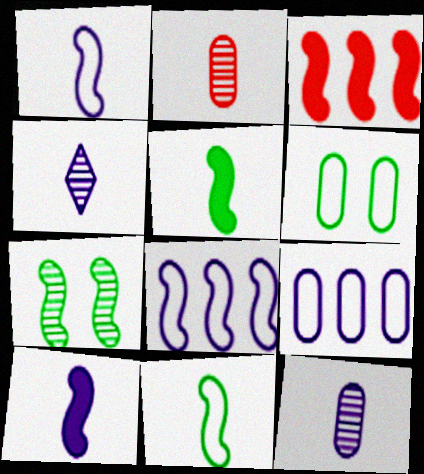[[1, 3, 7], 
[3, 4, 6]]